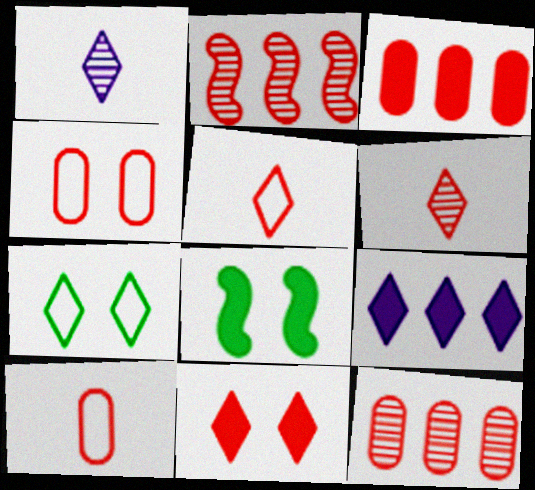[[2, 10, 11], 
[6, 7, 9]]